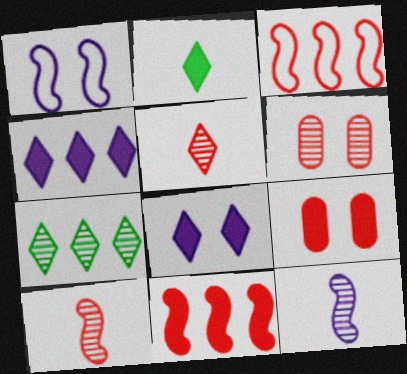[[3, 5, 9], 
[6, 7, 12]]